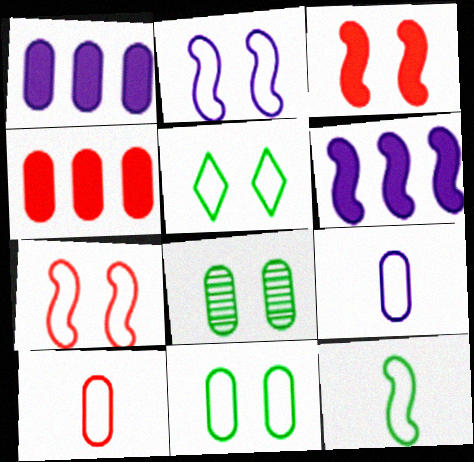[[1, 8, 10], 
[4, 8, 9]]